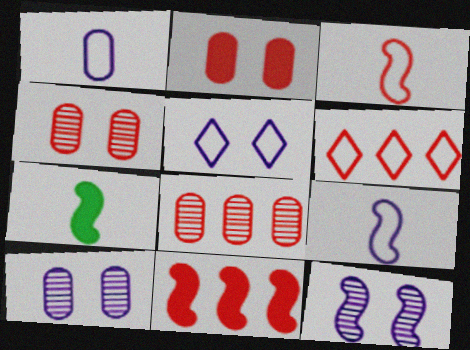[[5, 7, 8], 
[6, 7, 10], 
[6, 8, 11]]